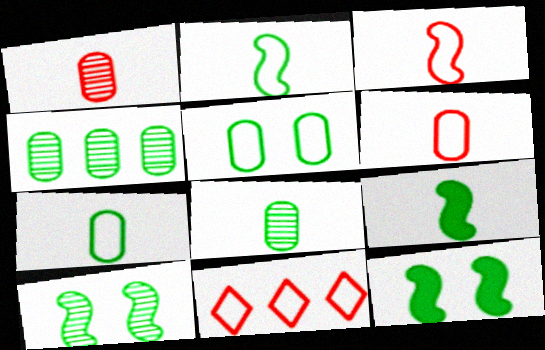[]